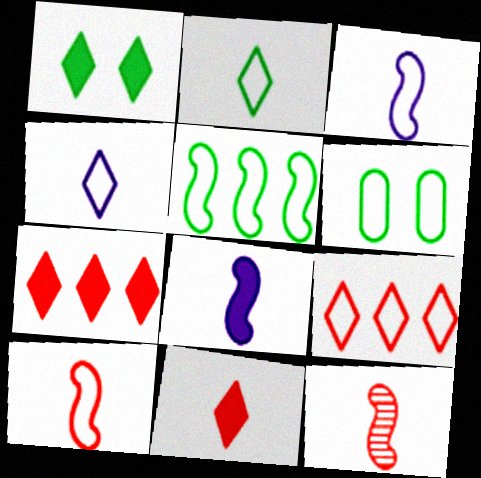[[2, 5, 6], 
[3, 6, 9]]